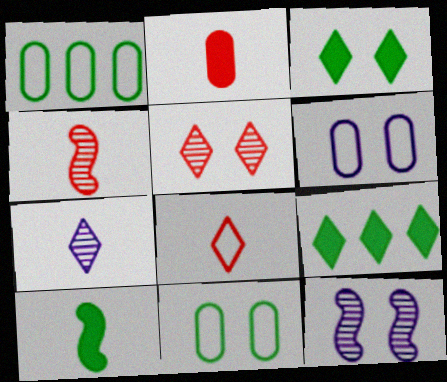[[2, 4, 8], 
[4, 6, 9]]